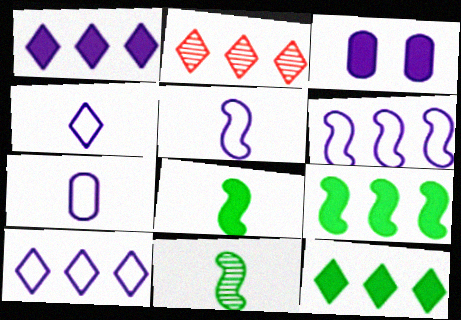[[2, 10, 12], 
[4, 5, 7]]